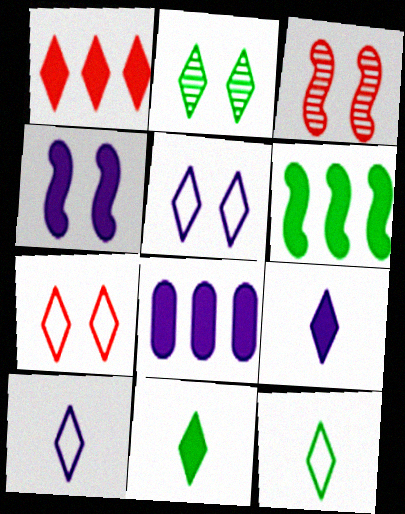[[1, 2, 10], 
[1, 6, 8], 
[3, 8, 12], 
[4, 8, 9]]